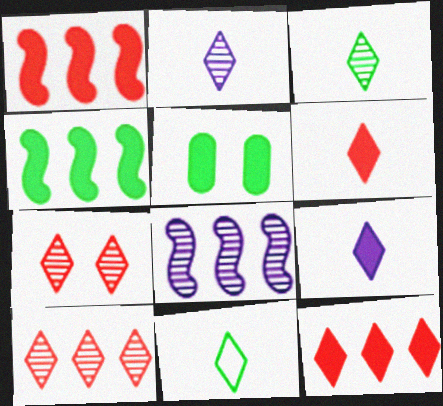[[1, 5, 9], 
[2, 6, 11]]